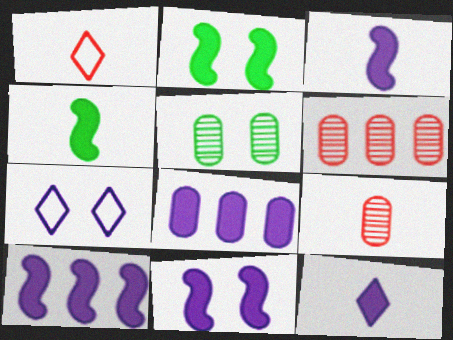[[1, 5, 10], 
[3, 10, 11], 
[4, 6, 7], 
[8, 11, 12]]